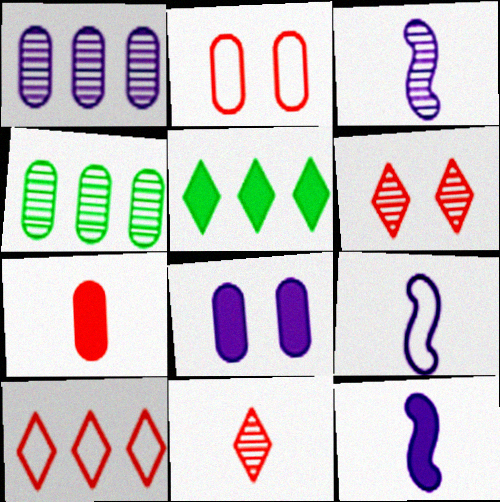[[2, 3, 5], 
[3, 4, 6], 
[3, 9, 12]]